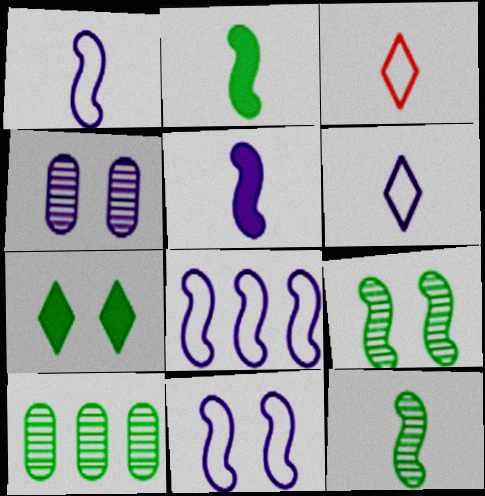[[1, 8, 11]]